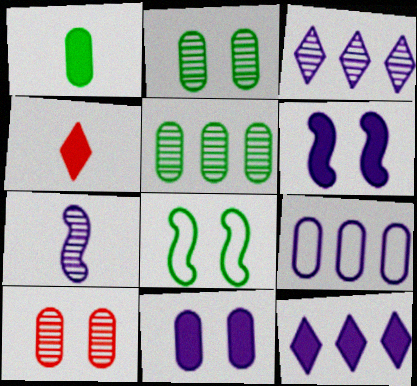[[1, 9, 10]]